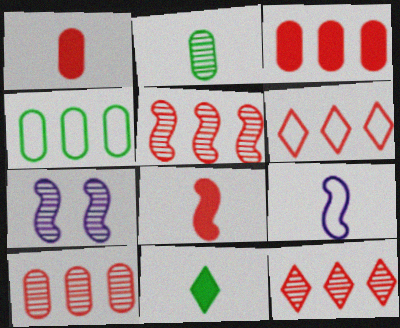[[2, 7, 12], 
[3, 5, 6], 
[5, 10, 12]]